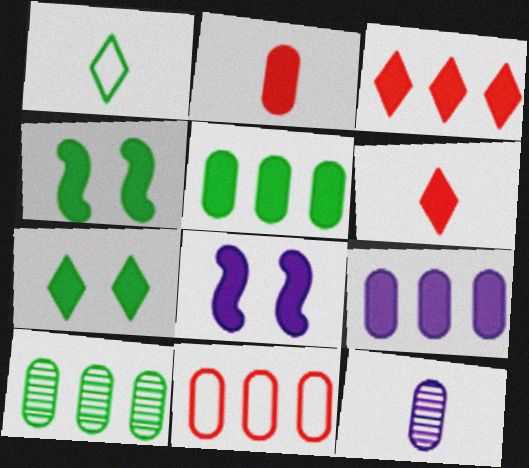[[1, 4, 10], 
[4, 6, 9], 
[5, 6, 8], 
[9, 10, 11]]